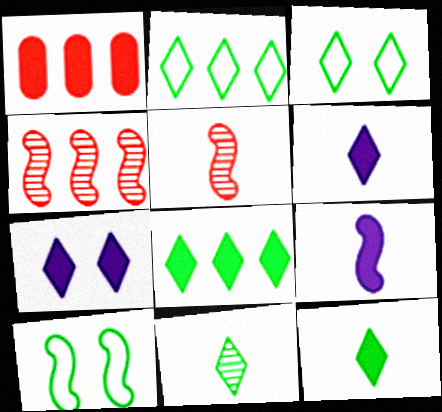[[3, 8, 11], 
[4, 9, 10]]